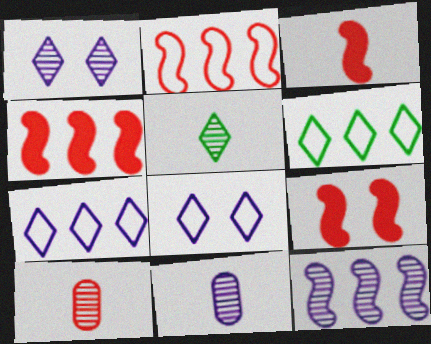[[1, 11, 12], 
[3, 4, 9], 
[6, 9, 11]]